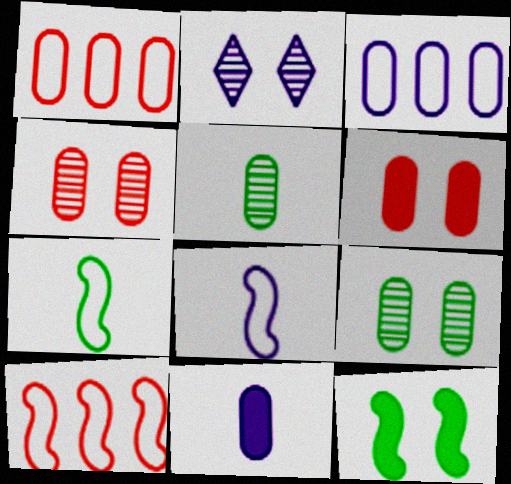[[1, 9, 11], 
[3, 5, 6]]